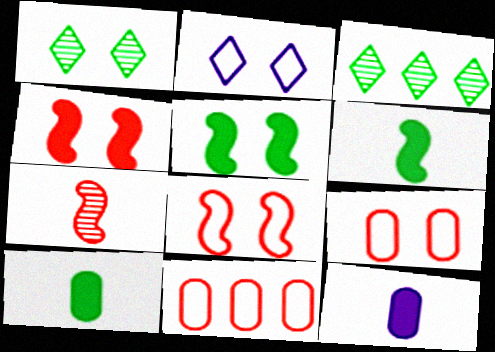[[3, 8, 12]]